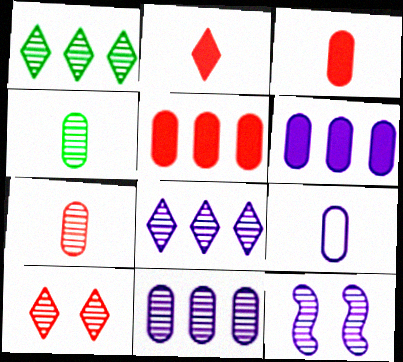[[1, 7, 12], 
[3, 4, 9]]